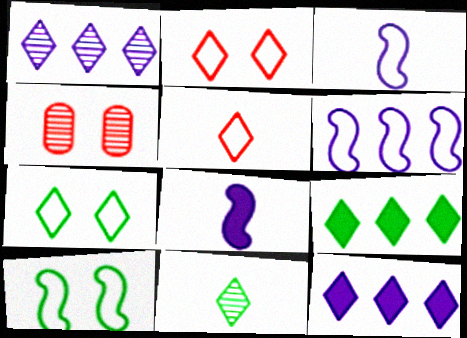[[2, 11, 12], 
[3, 4, 9], 
[7, 9, 11]]